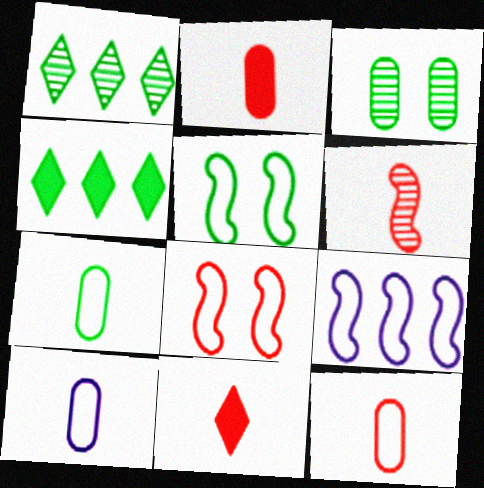[[3, 9, 11], 
[6, 11, 12], 
[7, 10, 12]]